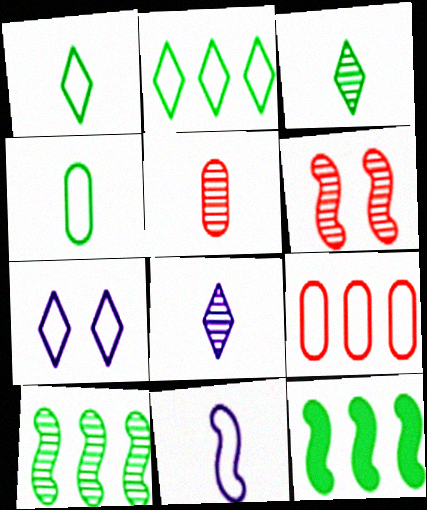[[5, 7, 12], 
[6, 11, 12]]